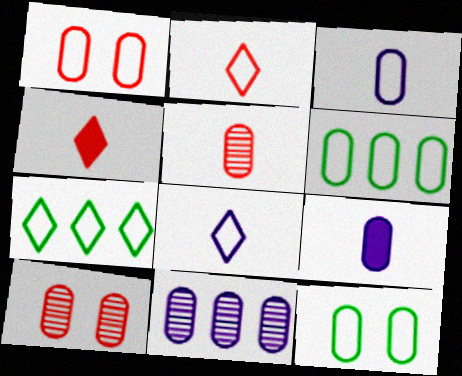[[1, 3, 6], 
[6, 9, 10]]